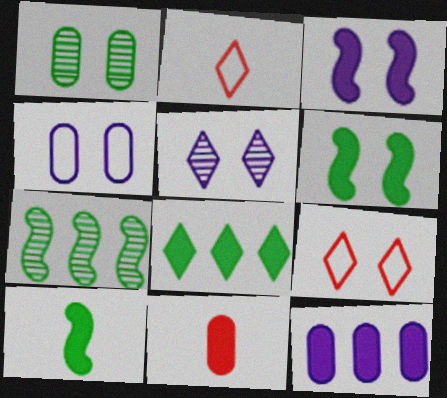[[1, 3, 9], 
[2, 5, 8], 
[3, 4, 5], 
[3, 8, 11]]